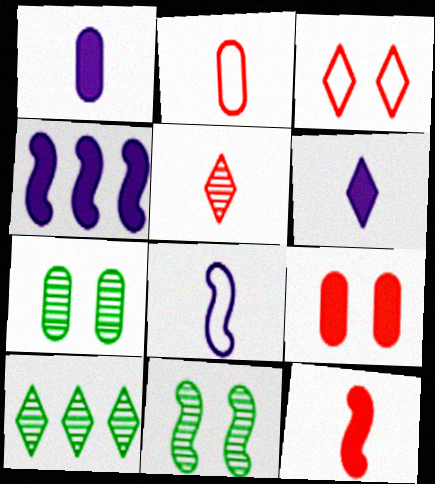[[2, 5, 12], 
[3, 6, 10], 
[8, 9, 10]]